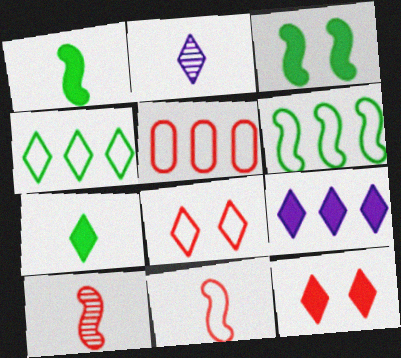[[2, 3, 5], 
[2, 4, 12], 
[5, 8, 11], 
[5, 10, 12], 
[7, 9, 12]]